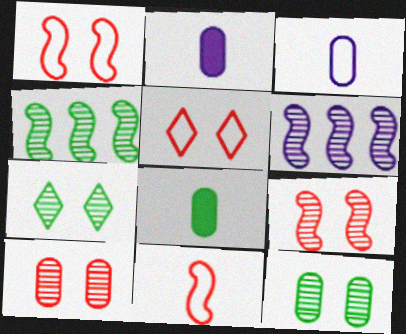[[2, 4, 5], 
[5, 6, 8]]